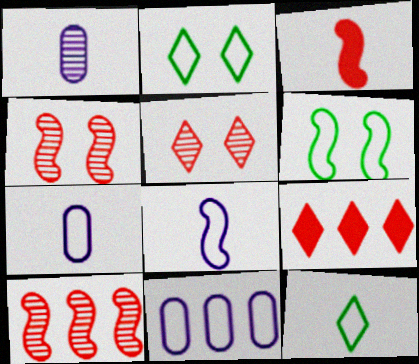[[1, 3, 12], 
[1, 6, 9]]